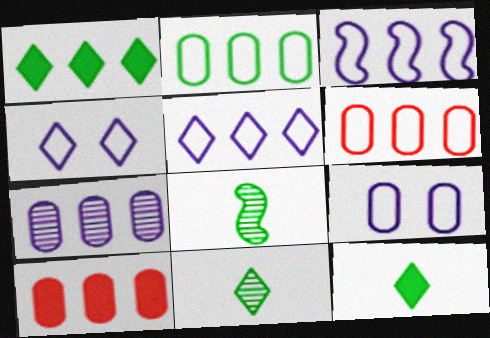[[2, 7, 10], 
[4, 8, 10]]